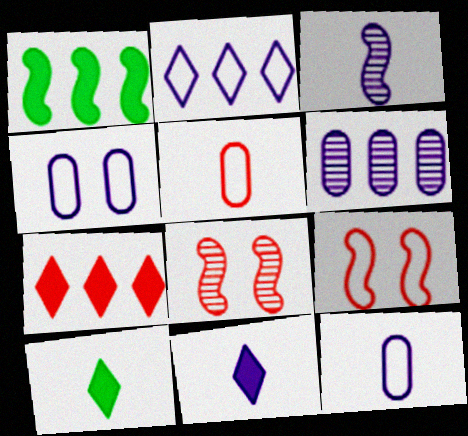[[1, 3, 9], 
[3, 5, 10], 
[3, 11, 12], 
[5, 7, 8], 
[6, 9, 10]]